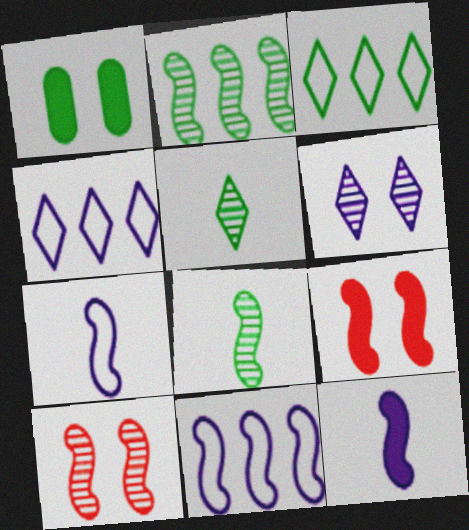[[1, 3, 8], 
[2, 7, 9], 
[8, 9, 11]]